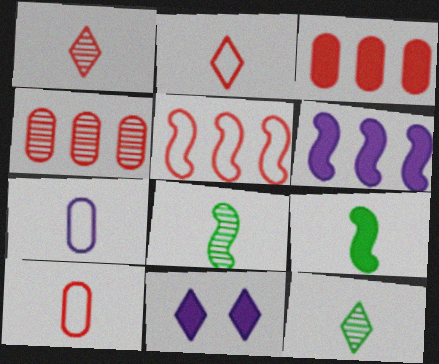[[1, 7, 9], 
[3, 9, 11]]